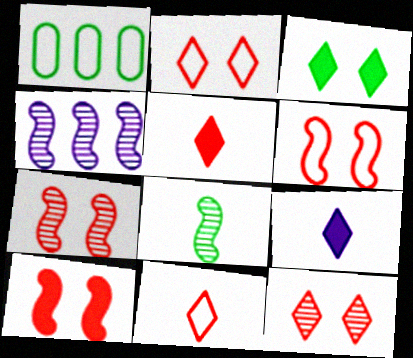[[1, 3, 8], 
[1, 7, 9], 
[4, 7, 8], 
[6, 7, 10]]